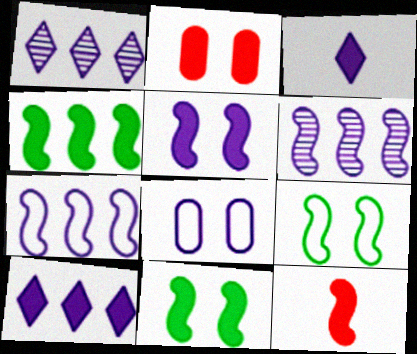[[2, 3, 4], 
[3, 6, 8], 
[4, 5, 12], 
[6, 9, 12]]